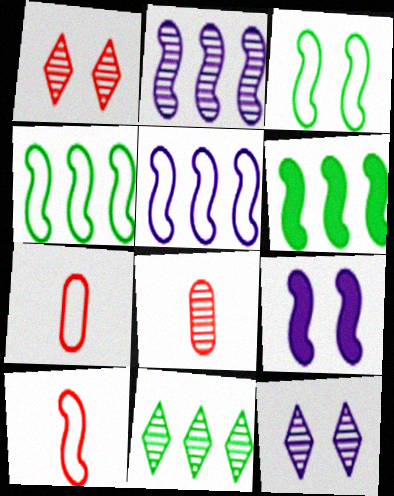[[3, 5, 10], 
[6, 7, 12], 
[7, 9, 11]]